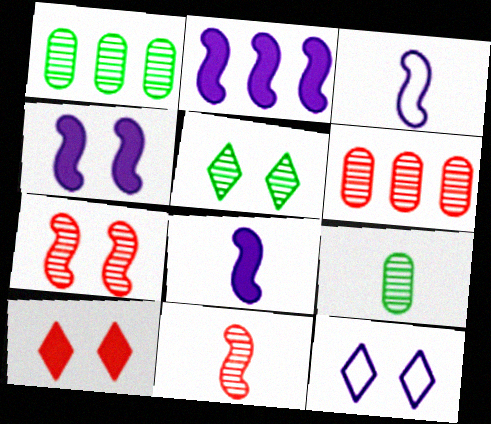[[1, 3, 10], 
[2, 4, 8], 
[5, 10, 12]]